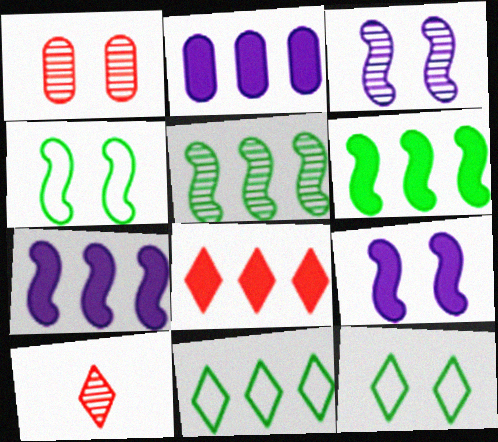[[1, 9, 12], 
[2, 4, 10], 
[2, 6, 8]]